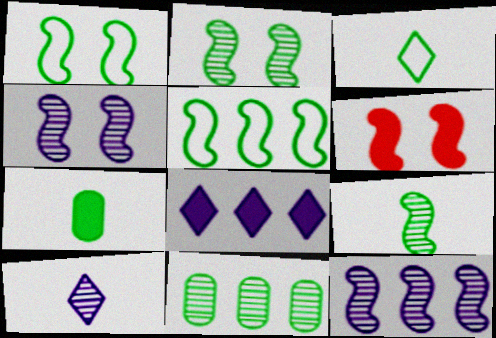[[1, 4, 6], 
[3, 7, 9], 
[6, 7, 8]]